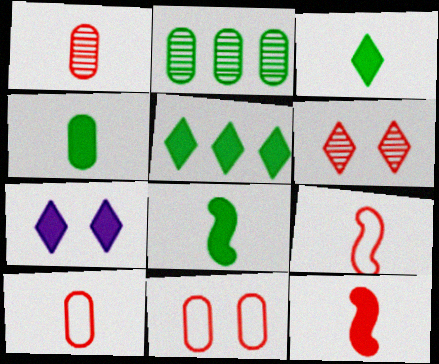[[2, 7, 9], 
[3, 4, 8]]